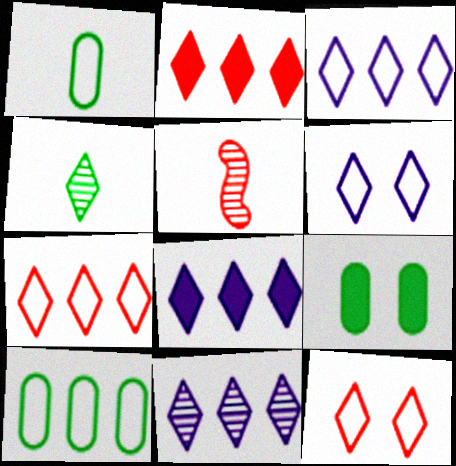[[2, 4, 6], 
[3, 5, 9], 
[3, 8, 11], 
[4, 8, 12]]